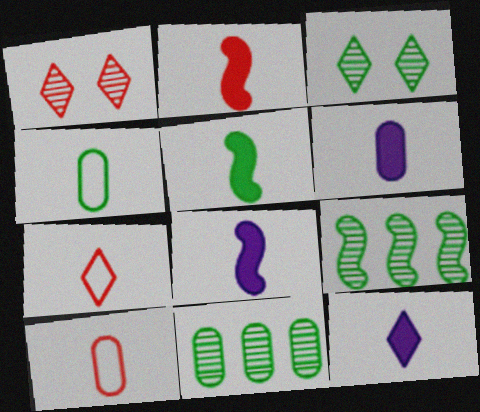[[2, 5, 8], 
[6, 8, 12]]